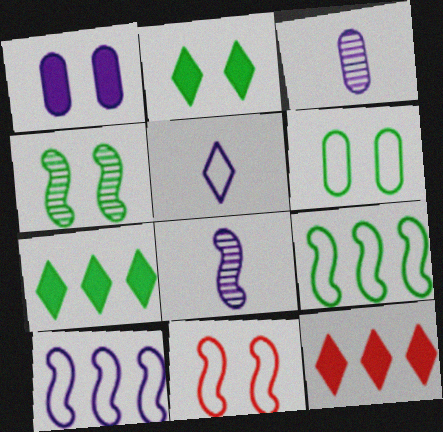[[2, 4, 6], 
[3, 7, 11], 
[6, 8, 12]]